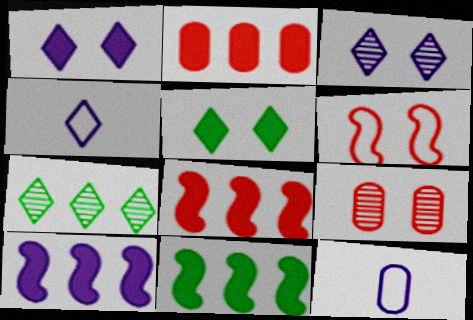[[3, 10, 12], 
[4, 9, 11], 
[8, 10, 11]]